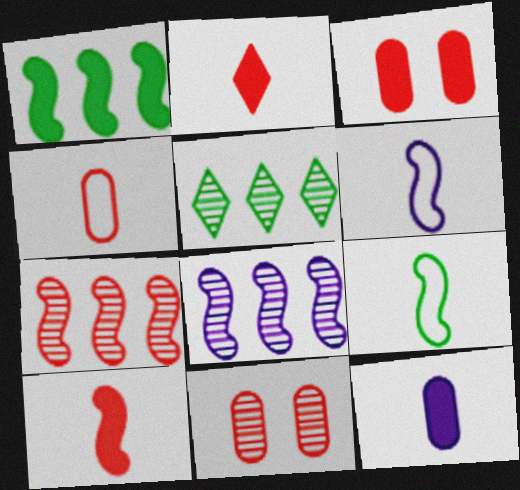[[3, 5, 6]]